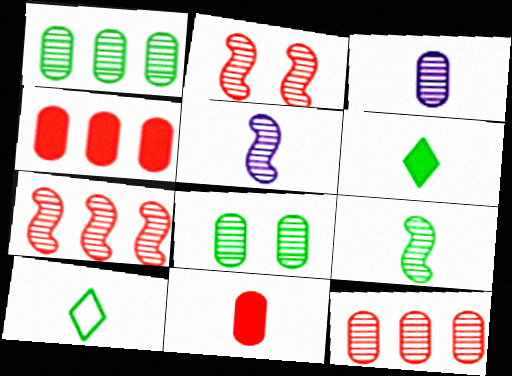[[3, 8, 12], 
[5, 10, 11]]